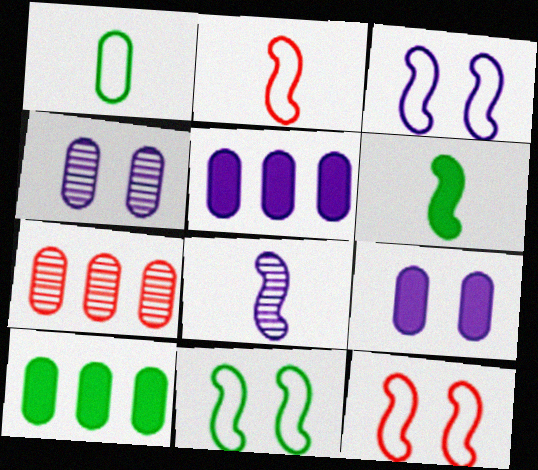[[1, 7, 9], 
[2, 6, 8], 
[3, 11, 12]]